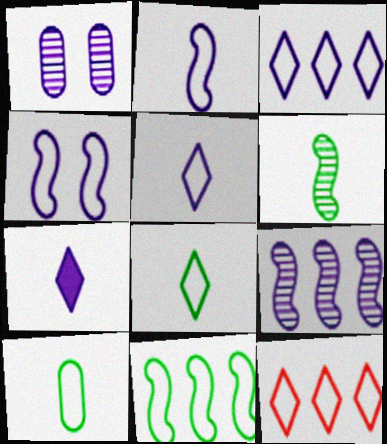[[4, 10, 12]]